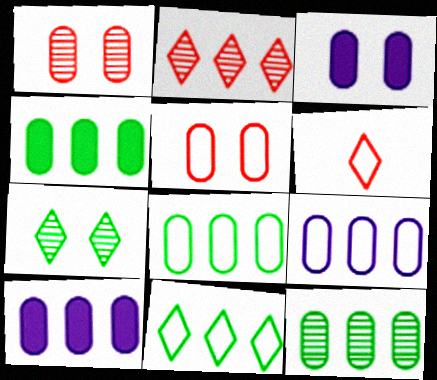[[4, 8, 12]]